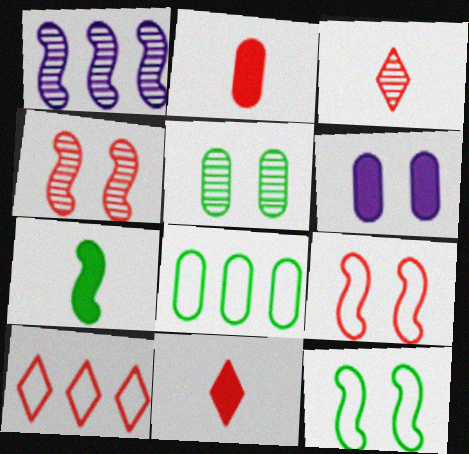[[1, 3, 5], 
[1, 7, 9], 
[2, 4, 10]]